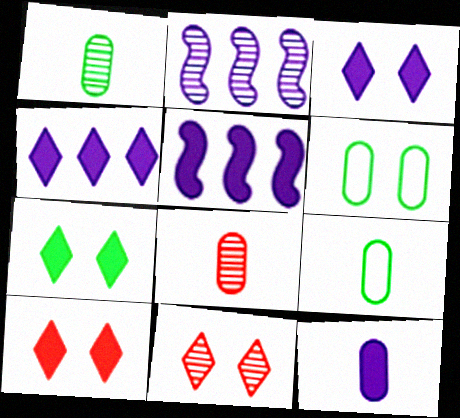[[1, 2, 11], 
[2, 9, 10], 
[3, 5, 12], 
[3, 7, 10], 
[5, 9, 11], 
[8, 9, 12]]